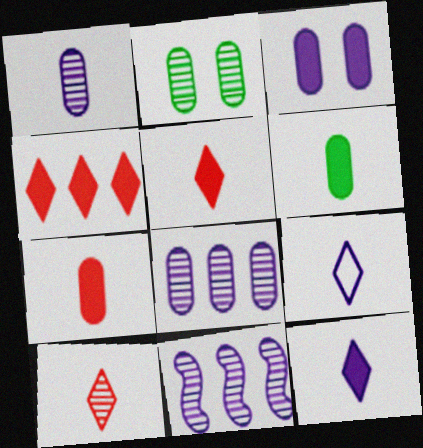[[2, 10, 11], 
[3, 9, 11]]